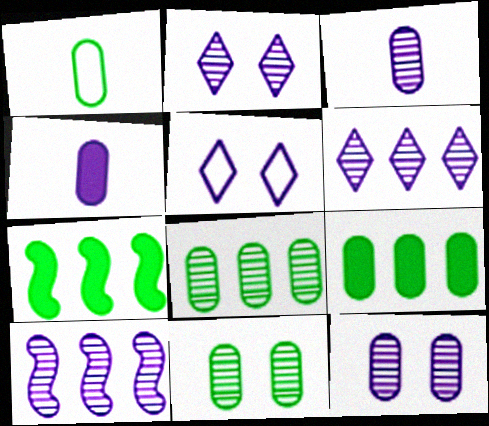[[1, 9, 11], 
[2, 3, 10], 
[4, 5, 10]]